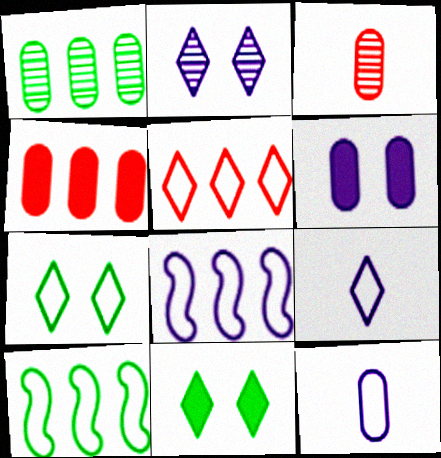[[3, 8, 11], 
[5, 7, 9]]